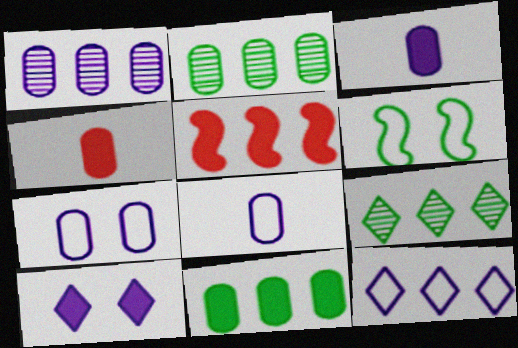[[1, 3, 7], 
[2, 4, 7], 
[2, 5, 12]]